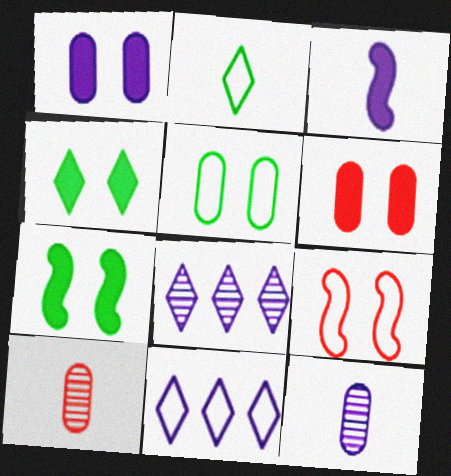[[2, 3, 10], 
[7, 10, 11]]